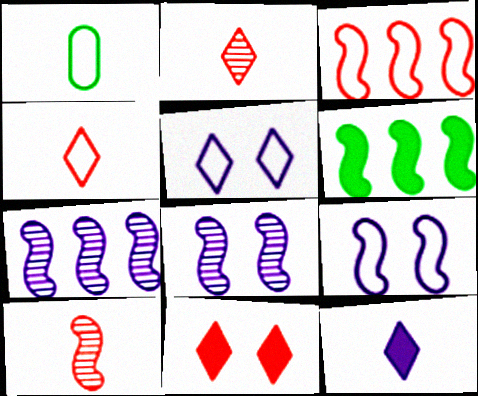[[1, 3, 5], 
[1, 7, 11], 
[1, 10, 12], 
[3, 6, 7], 
[6, 9, 10]]